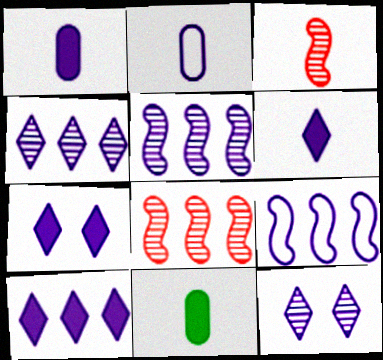[[1, 9, 12], 
[2, 5, 7], 
[6, 7, 10]]